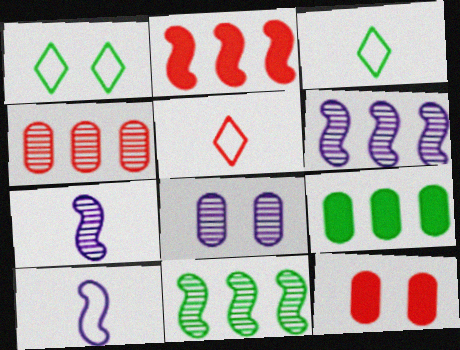[[2, 3, 8], 
[3, 6, 12]]